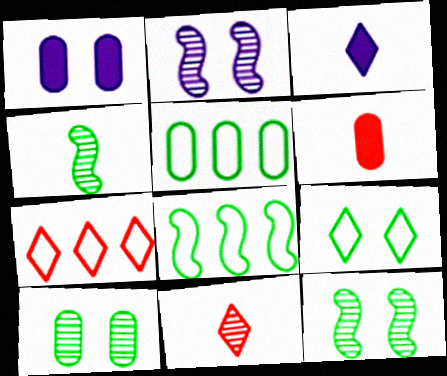[[1, 4, 7], 
[1, 8, 11]]